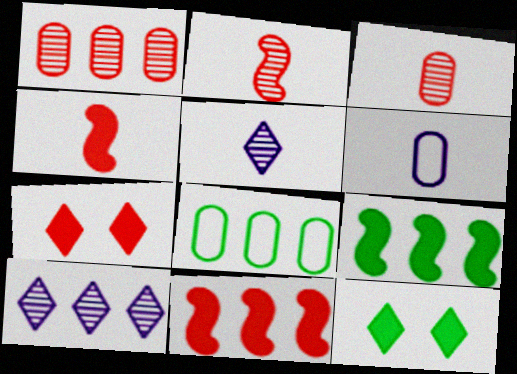[[8, 10, 11]]